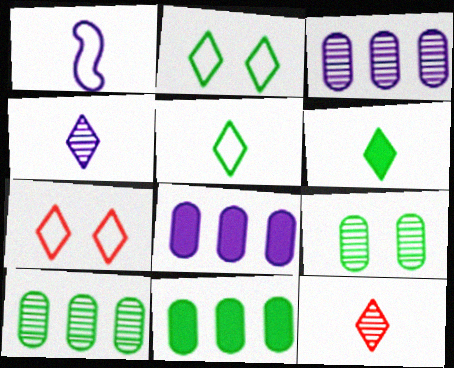[]